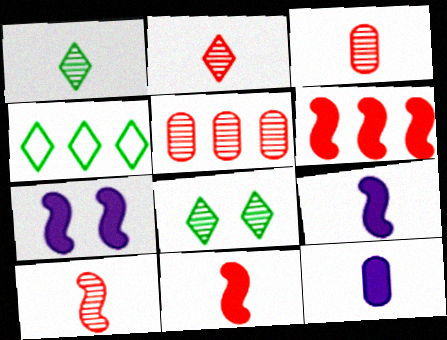[[2, 3, 10], 
[3, 4, 7]]